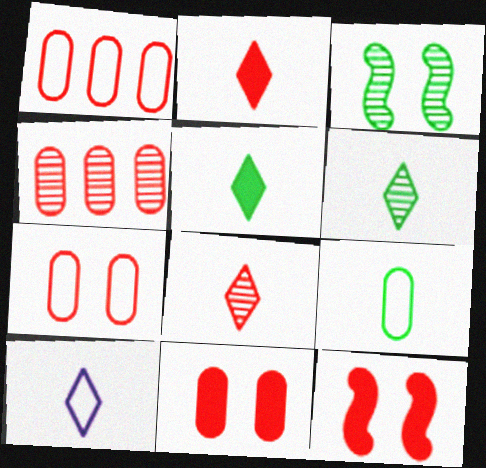[[1, 8, 12], 
[2, 6, 10], 
[5, 8, 10]]